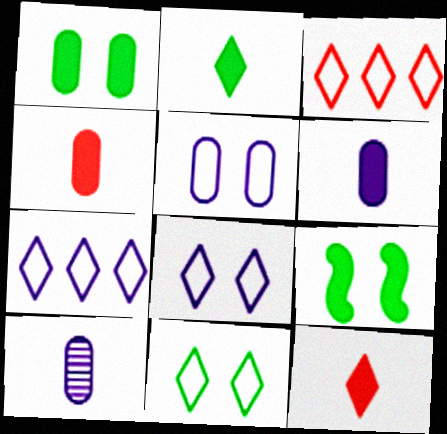[[3, 9, 10]]